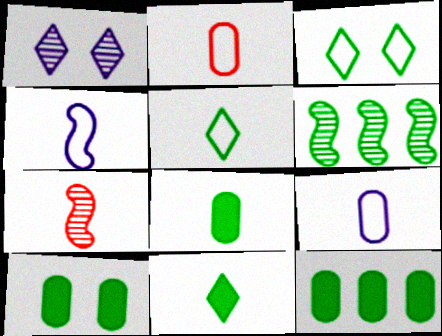[[2, 4, 5], 
[3, 6, 8], 
[5, 6, 10], 
[7, 9, 11], 
[8, 10, 12]]